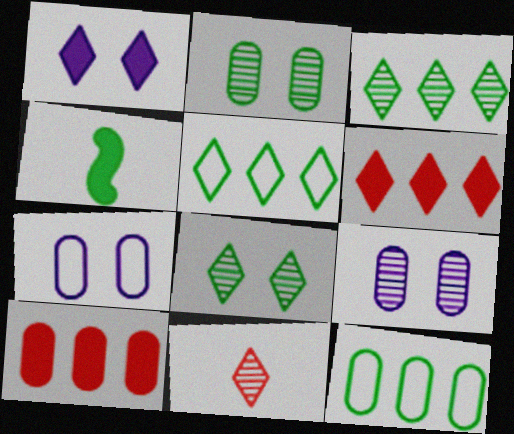[[1, 4, 10], 
[1, 5, 11], 
[2, 4, 5], 
[4, 8, 12]]